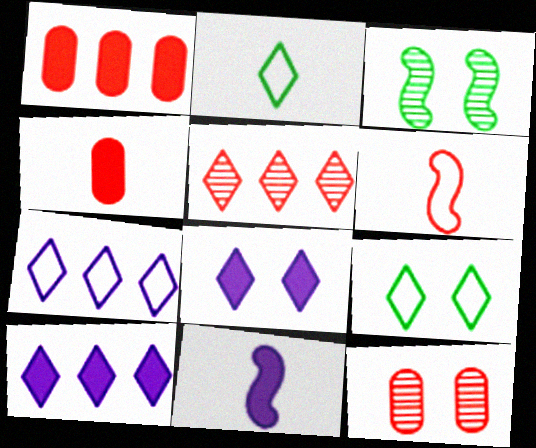[[2, 5, 8], 
[3, 4, 7]]